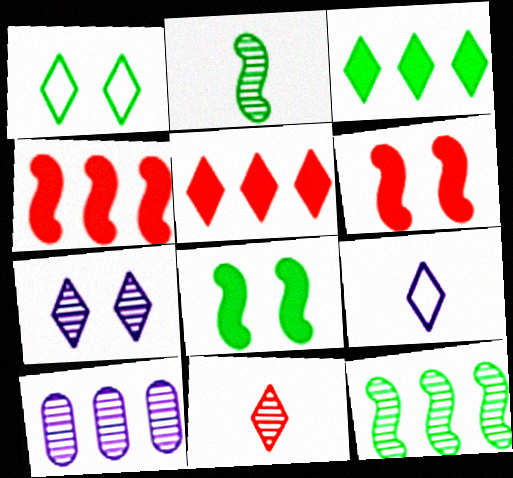[]